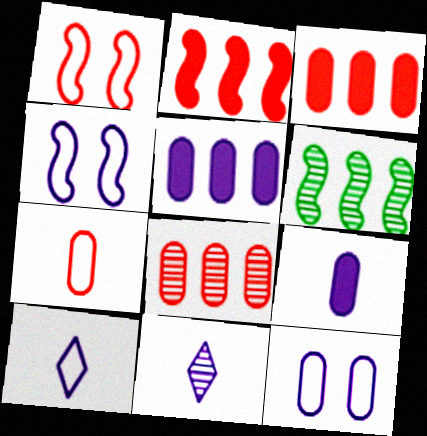[[4, 5, 11]]